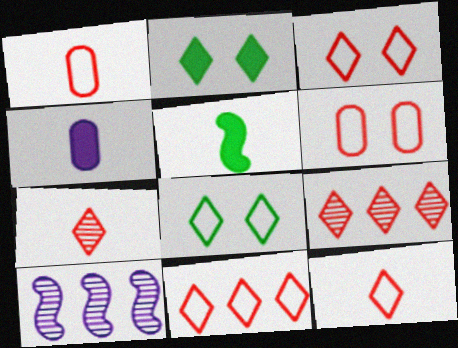[[1, 2, 10], 
[3, 11, 12]]